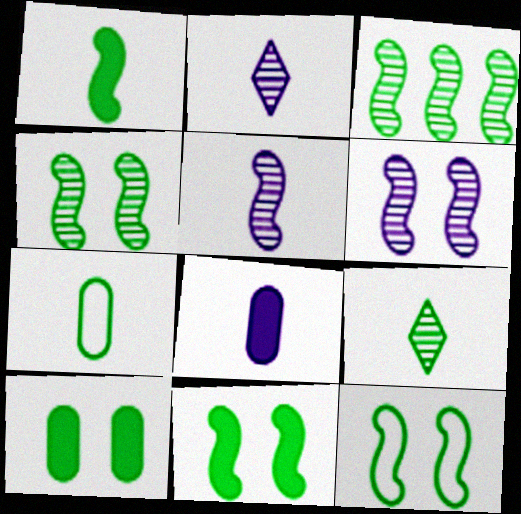[[1, 3, 12], 
[1, 7, 9], 
[4, 11, 12]]